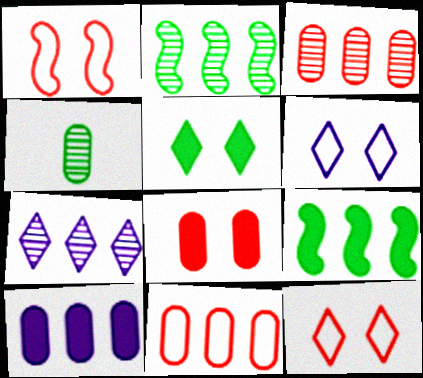[[2, 3, 7], 
[7, 9, 11]]